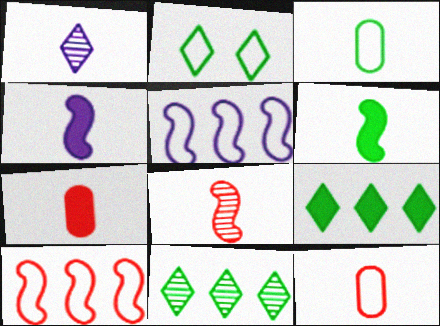[[1, 6, 12], 
[2, 5, 12]]